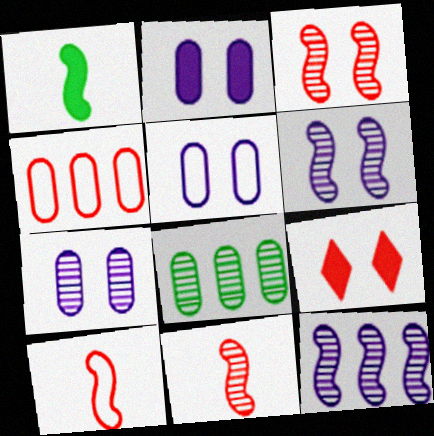[[2, 5, 7], 
[4, 9, 11]]